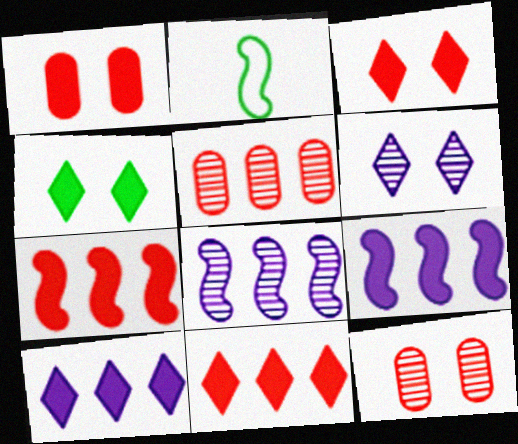[[2, 10, 12]]